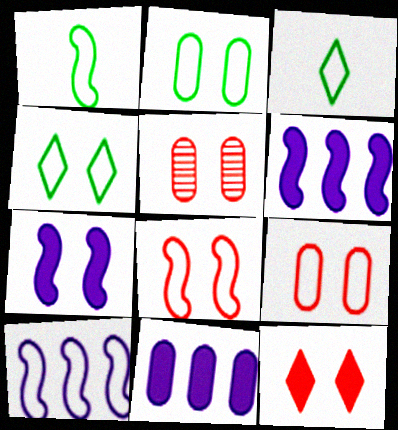[[1, 8, 10], 
[3, 5, 6], 
[3, 9, 10], 
[4, 5, 7], 
[5, 8, 12]]